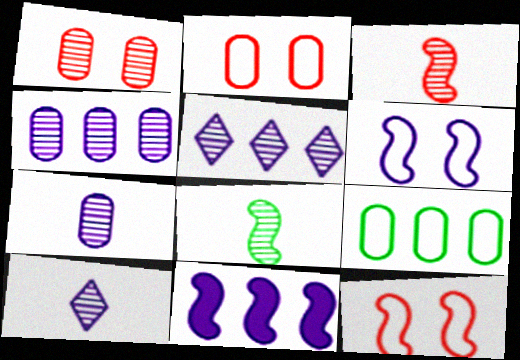[[1, 5, 8], 
[8, 11, 12]]